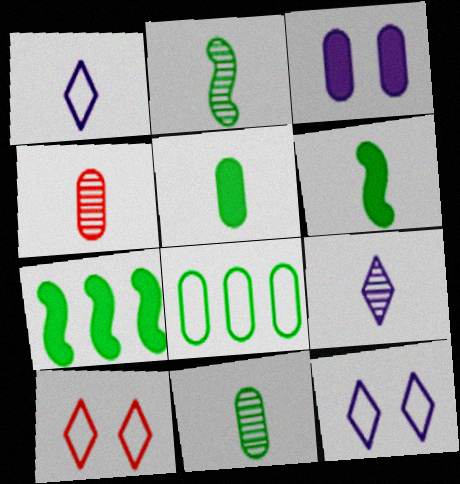[[1, 4, 6], 
[2, 4, 9], 
[3, 4, 8], 
[4, 7, 12]]